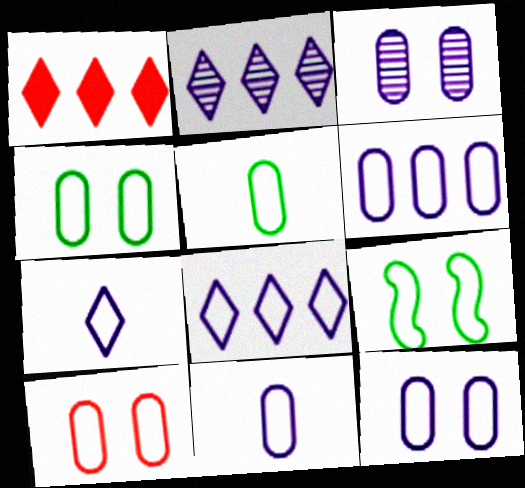[[4, 10, 12], 
[5, 6, 10], 
[6, 11, 12]]